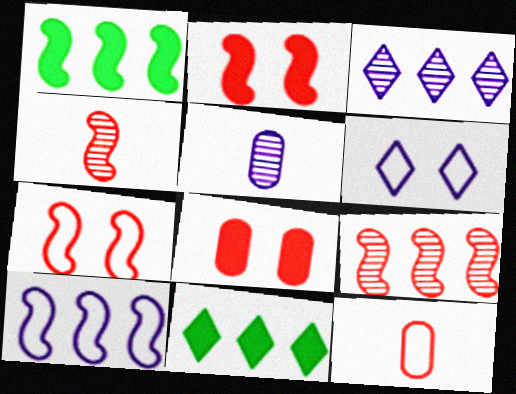[[1, 9, 10], 
[5, 7, 11]]